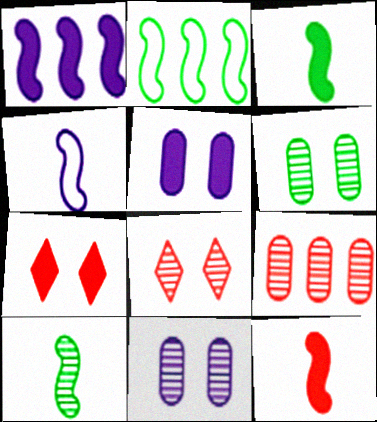[[4, 10, 12]]